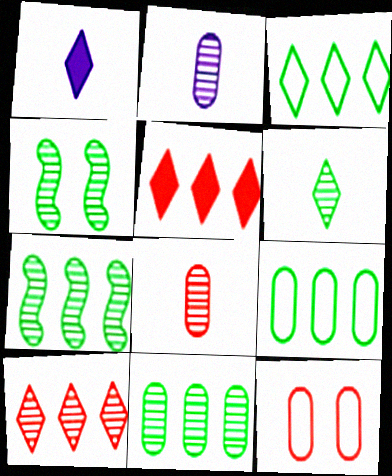[[1, 7, 12], 
[2, 4, 10], 
[4, 6, 11]]